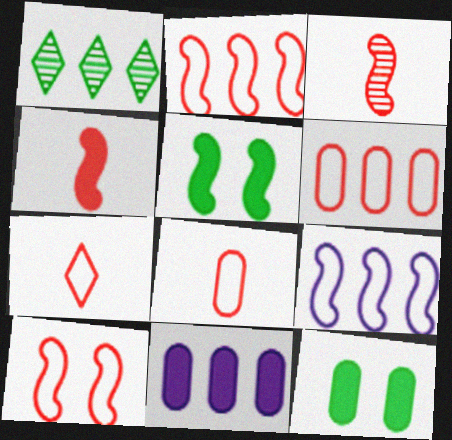[[1, 2, 11], 
[3, 5, 9], 
[6, 7, 10]]